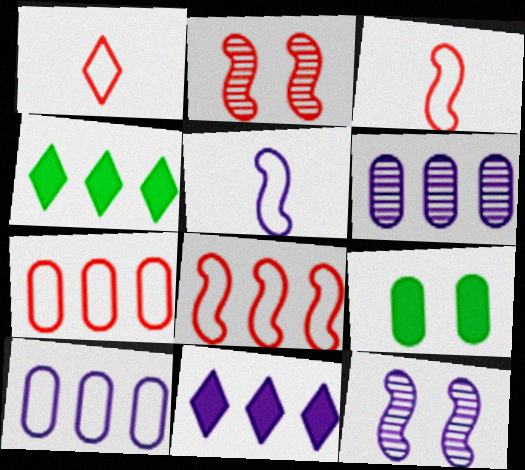[[4, 6, 8]]